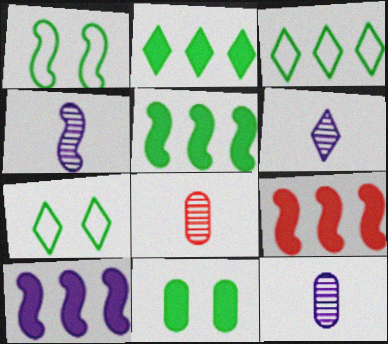[[1, 4, 9], 
[4, 6, 12], 
[5, 9, 10], 
[7, 8, 10], 
[7, 9, 12]]